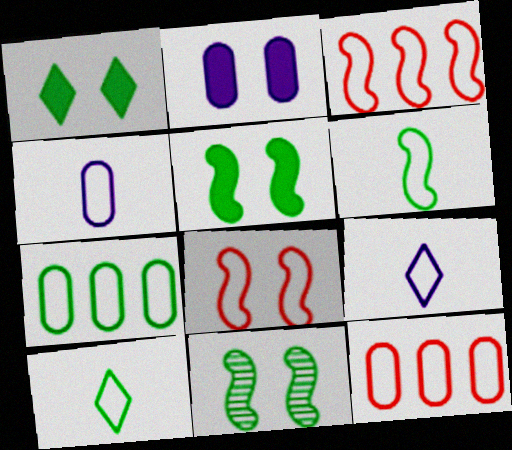[[7, 8, 9]]